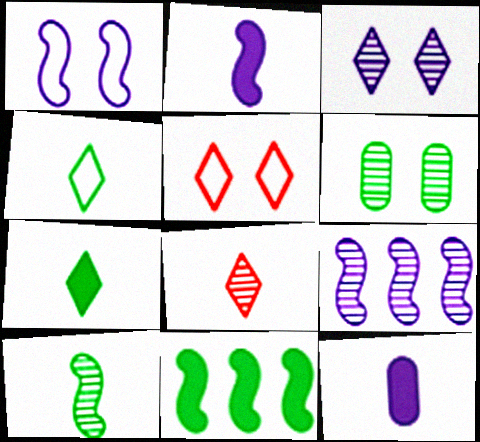[[1, 2, 9], 
[4, 6, 11], 
[6, 8, 9]]